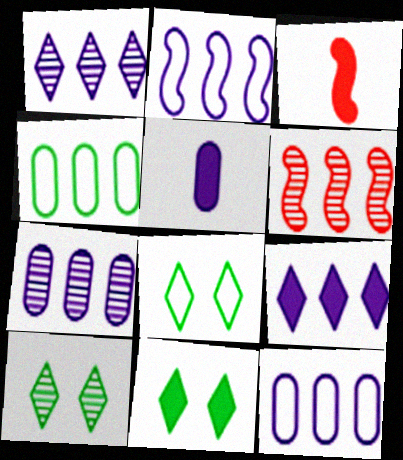[[2, 7, 9], 
[3, 7, 8], 
[3, 10, 12], 
[4, 6, 9], 
[5, 6, 8], 
[8, 10, 11]]